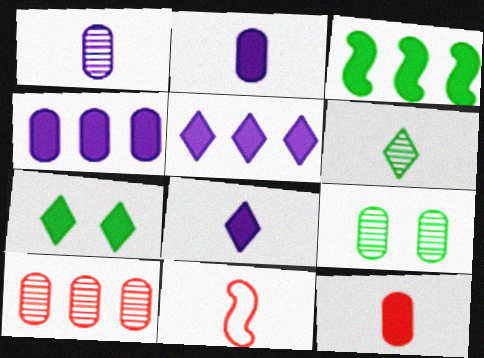[[1, 9, 10], 
[2, 6, 11], 
[5, 9, 11]]